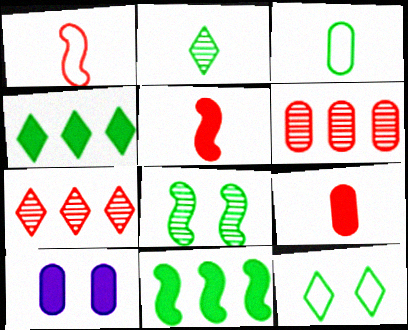[[2, 4, 12], 
[3, 4, 8], 
[3, 6, 10], 
[4, 5, 10]]